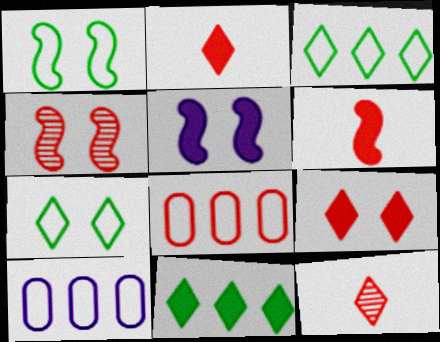[[1, 4, 5], 
[2, 4, 8]]